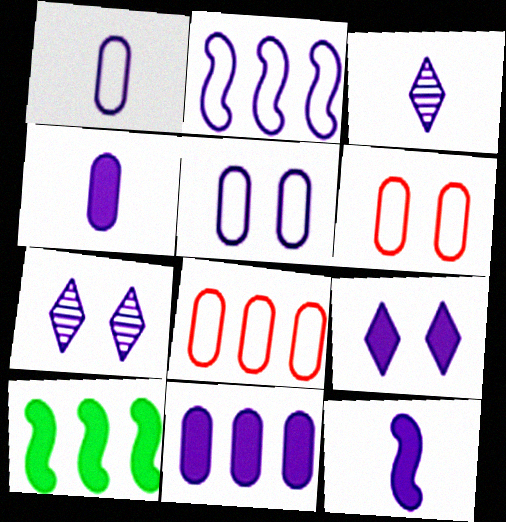[[1, 3, 12], 
[2, 4, 7], 
[3, 6, 10], 
[9, 11, 12]]